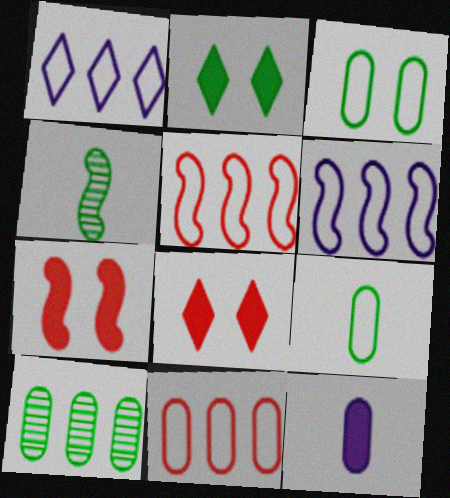[[4, 6, 7]]